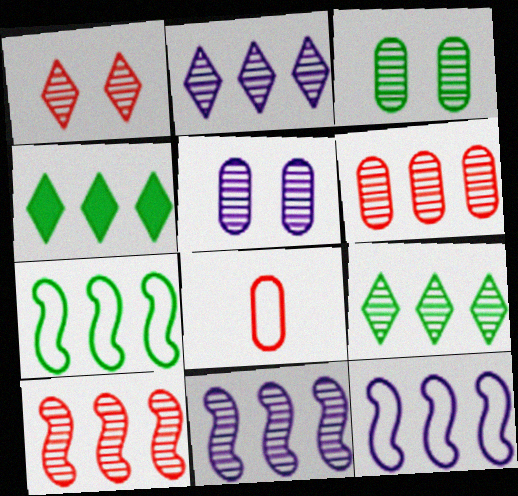[[4, 6, 12], 
[6, 9, 11]]